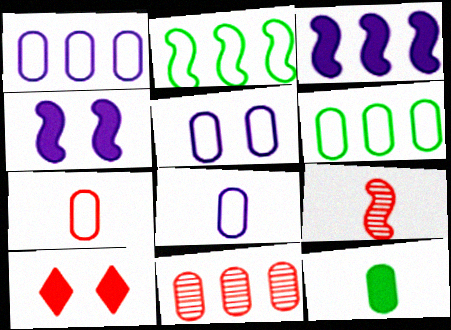[[1, 5, 8], 
[2, 4, 9], 
[3, 10, 12], 
[5, 6, 7], 
[5, 11, 12]]